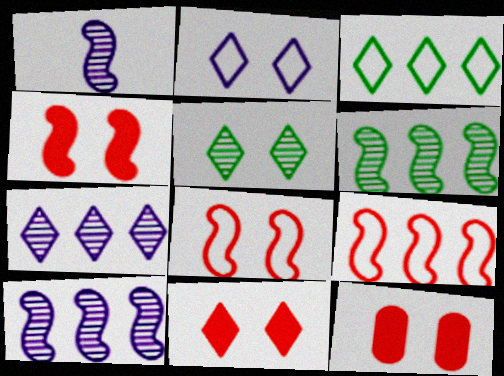[[1, 3, 12], 
[2, 5, 11], 
[4, 11, 12]]